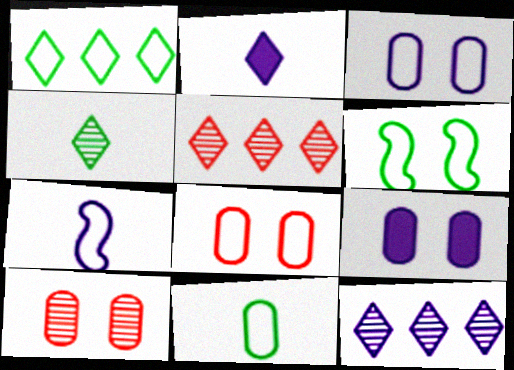[[1, 6, 11], 
[1, 7, 8], 
[7, 9, 12]]